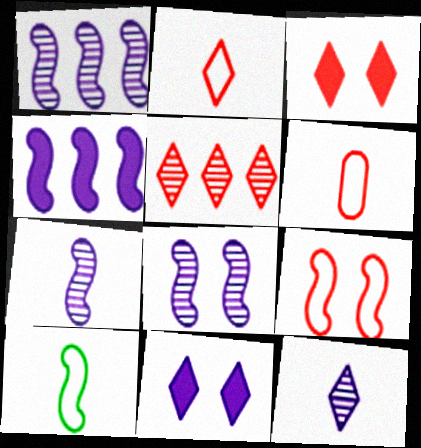[[1, 7, 8], 
[2, 3, 5]]